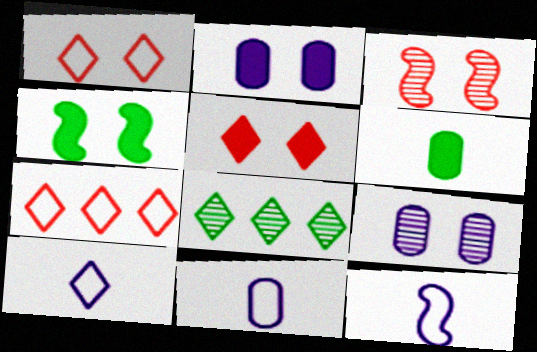[[1, 4, 9], 
[2, 4, 5], 
[5, 8, 10], 
[10, 11, 12]]